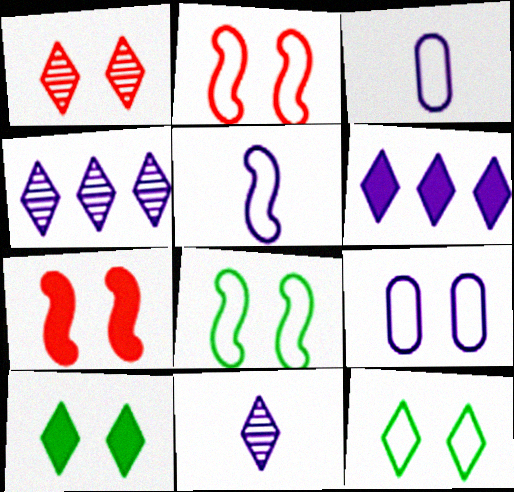[[2, 9, 12]]